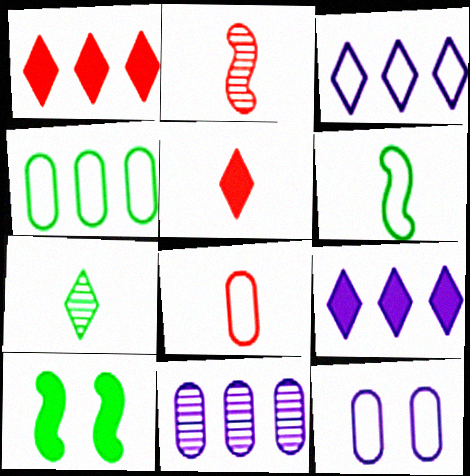[[2, 5, 8], 
[4, 7, 10], 
[4, 8, 12]]